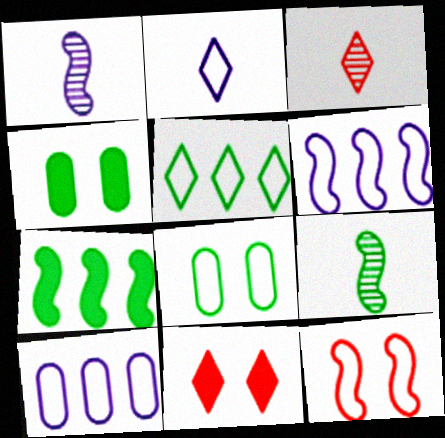[[1, 7, 12], 
[3, 4, 6], 
[4, 5, 9], 
[9, 10, 11]]